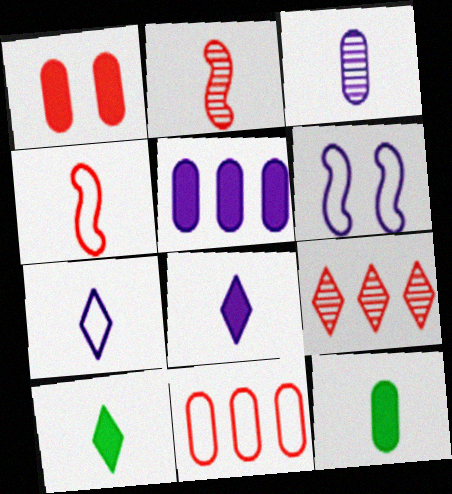[[1, 4, 9], 
[1, 5, 12], 
[2, 7, 12], 
[3, 4, 10], 
[6, 9, 12]]